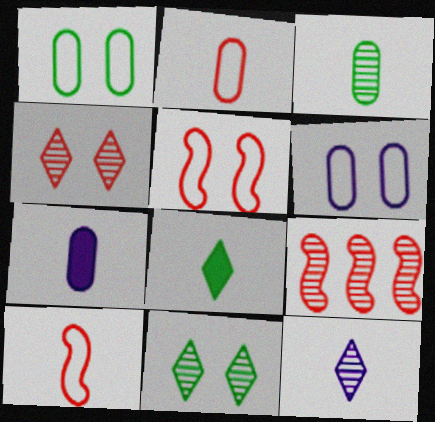[[2, 3, 7], 
[6, 8, 9]]